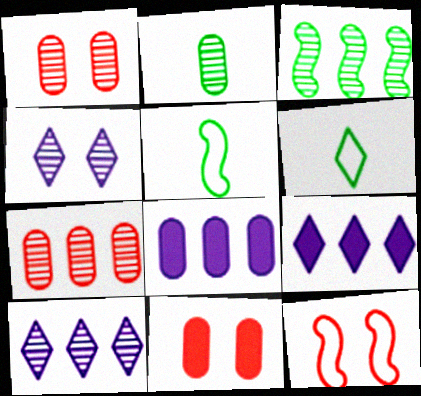[[1, 5, 9], 
[2, 9, 12], 
[3, 7, 10], 
[5, 10, 11]]